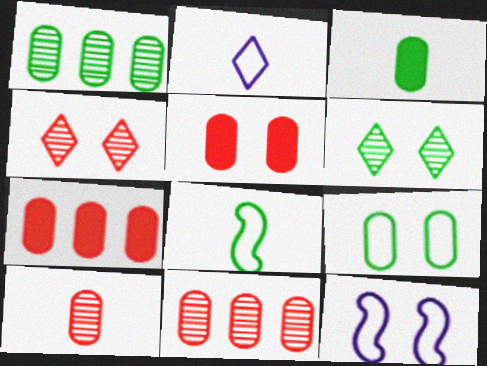[[1, 3, 9], 
[5, 6, 12]]